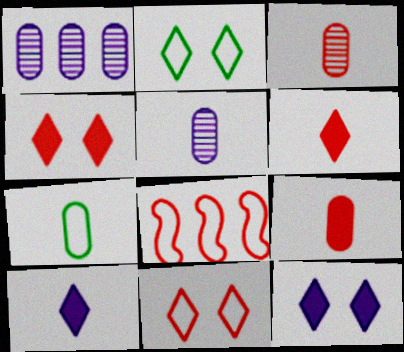[[3, 4, 8], 
[5, 7, 9]]